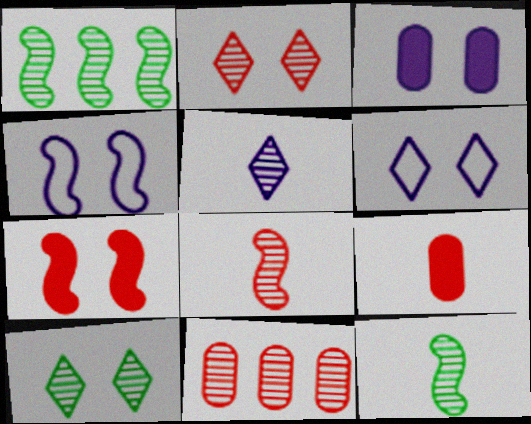[[1, 6, 9], 
[2, 8, 11]]